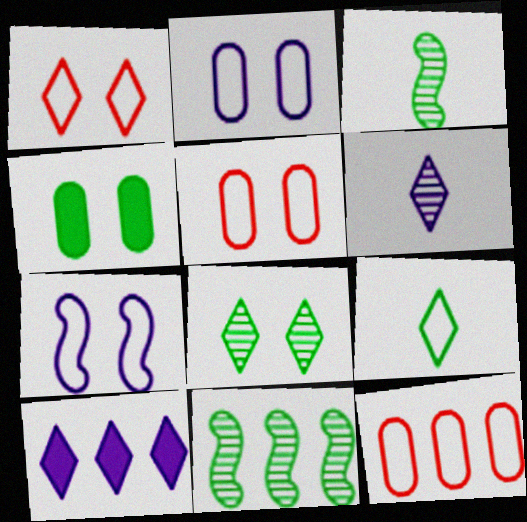[[3, 5, 10], 
[4, 9, 11], 
[7, 9, 12], 
[10, 11, 12]]